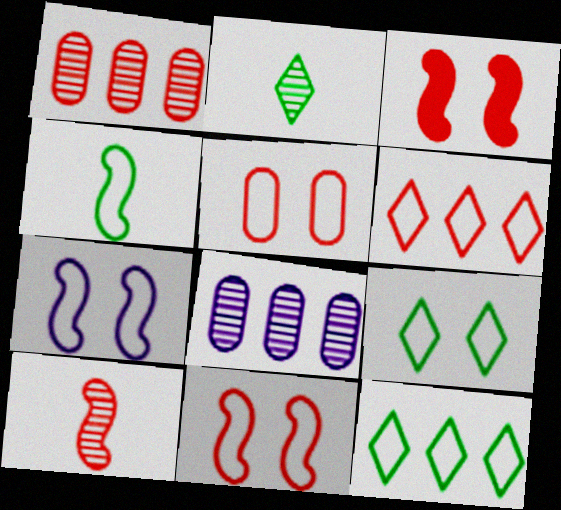[[5, 7, 9]]